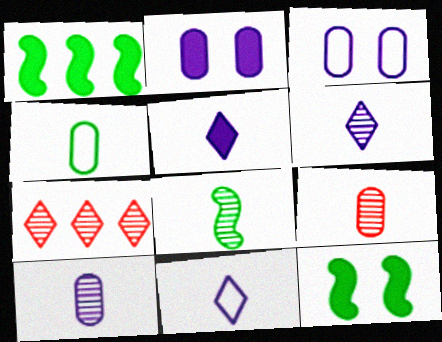[[5, 6, 11], 
[6, 8, 9]]